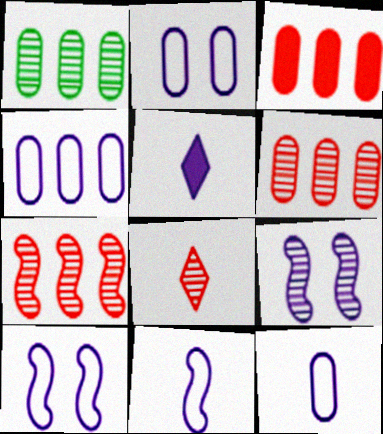[[1, 3, 4], 
[1, 8, 9], 
[2, 4, 12], 
[4, 5, 9]]